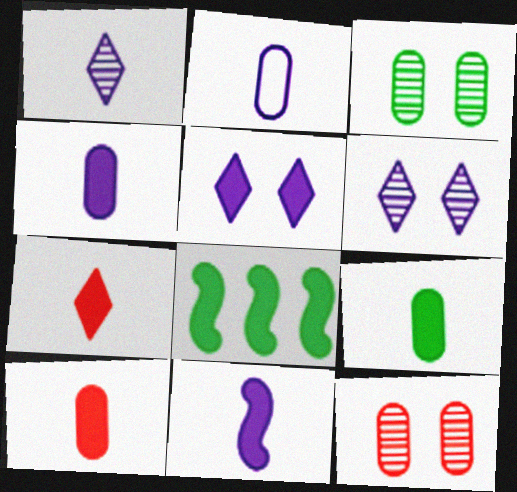[[1, 2, 11], 
[4, 9, 10], 
[5, 8, 10], 
[7, 9, 11]]